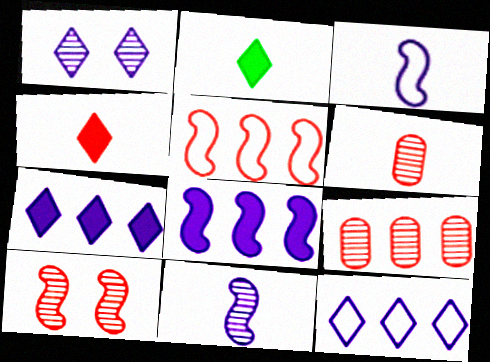[[2, 3, 6]]